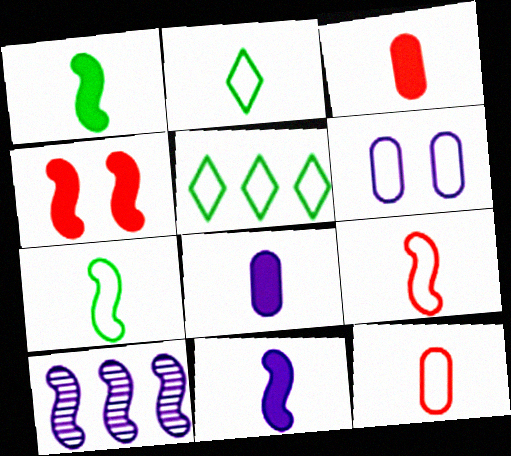[[4, 7, 10], 
[5, 6, 9]]